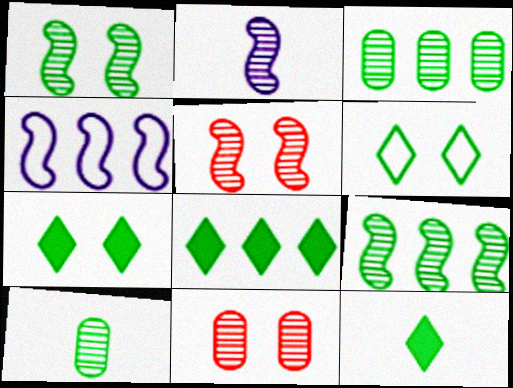[[2, 5, 9], 
[4, 11, 12], 
[7, 8, 12]]